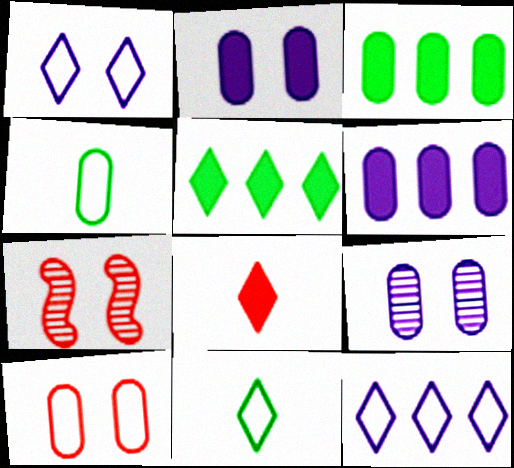[[6, 7, 11]]